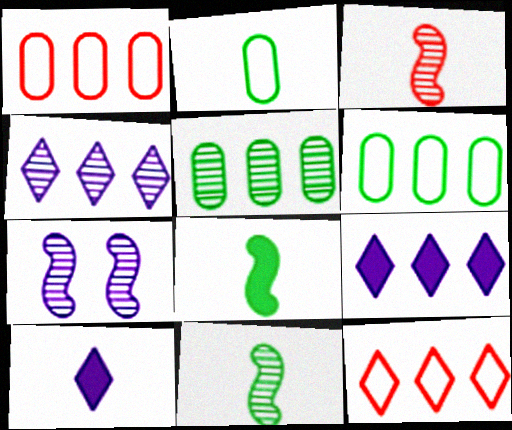[[2, 3, 10]]